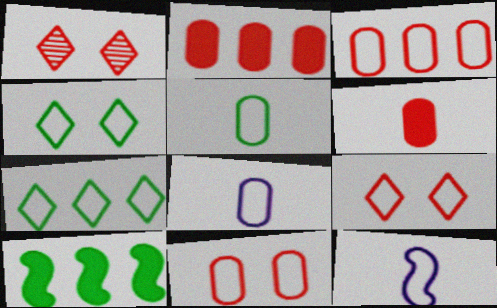[[1, 8, 10], 
[3, 4, 12], 
[7, 11, 12]]